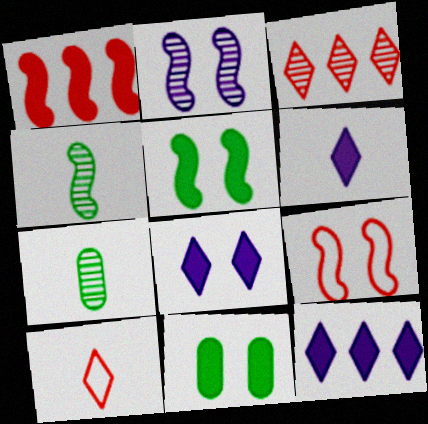[[1, 6, 11], 
[2, 3, 7], 
[2, 5, 9], 
[6, 8, 12], 
[7, 9, 12]]